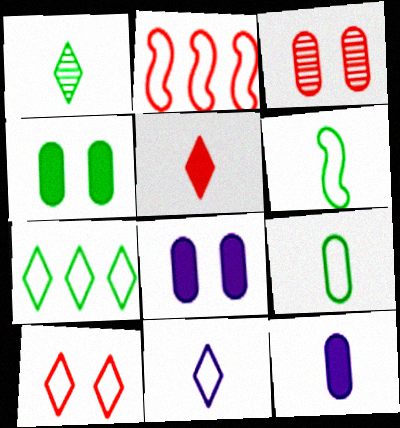[[1, 2, 8], 
[1, 5, 11], 
[2, 3, 5], 
[7, 10, 11]]